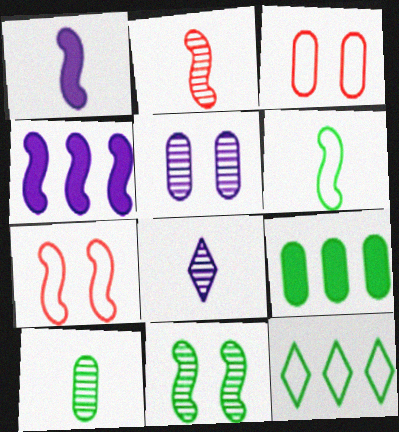[[1, 2, 6], 
[2, 8, 10], 
[7, 8, 9]]